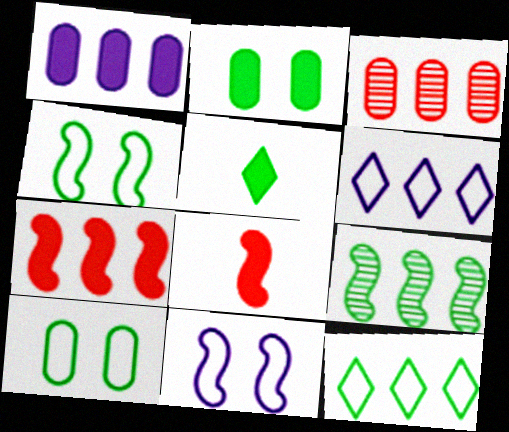[[3, 5, 11], 
[5, 9, 10], 
[8, 9, 11]]